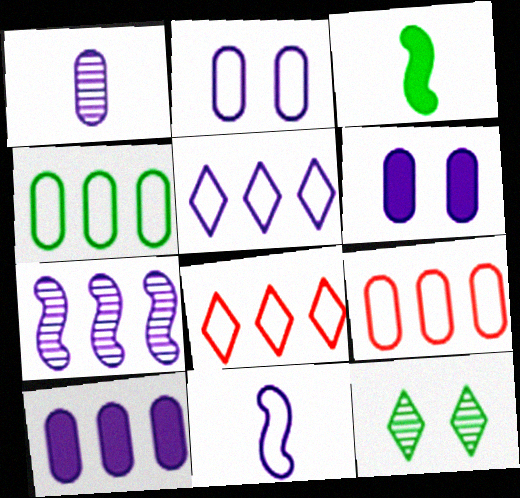[[1, 2, 10], 
[2, 5, 11], 
[3, 4, 12], 
[5, 7, 10]]